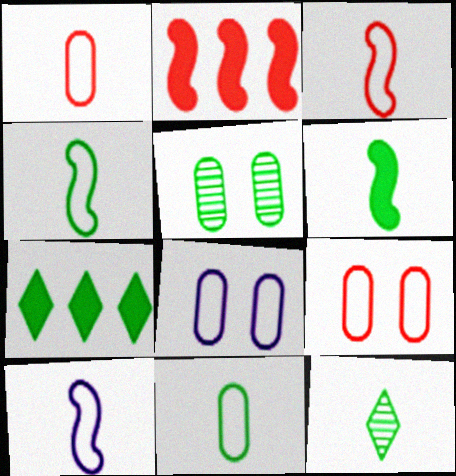[[2, 8, 12], 
[3, 4, 10], 
[4, 5, 7], 
[6, 11, 12]]